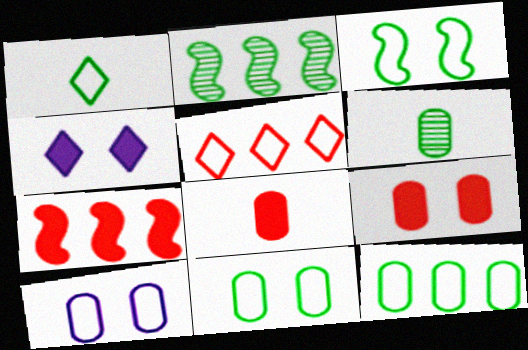[[1, 3, 12]]